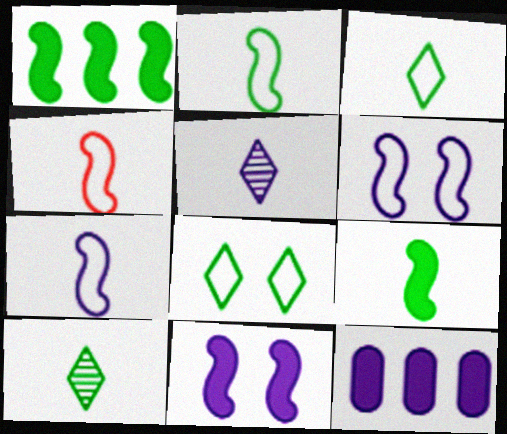[[2, 4, 7], 
[5, 6, 12]]